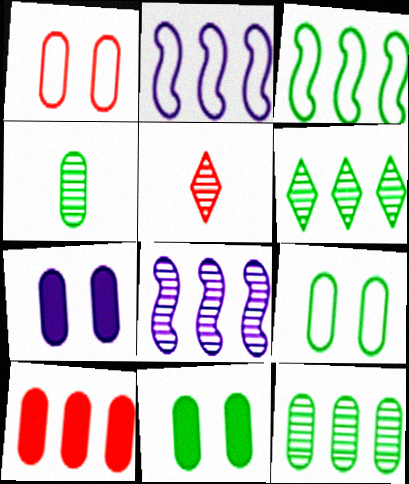[[2, 5, 11], 
[2, 6, 10], 
[3, 5, 7]]